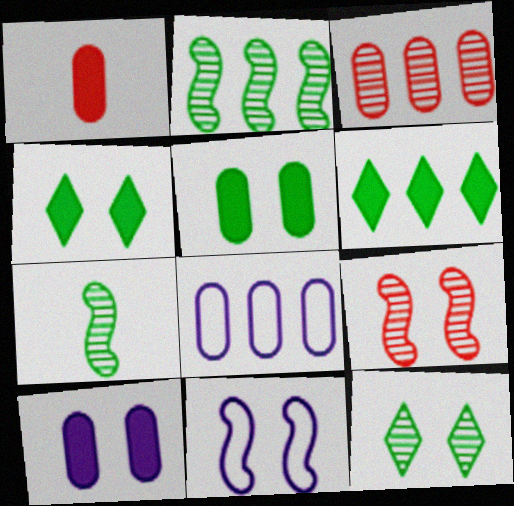[]